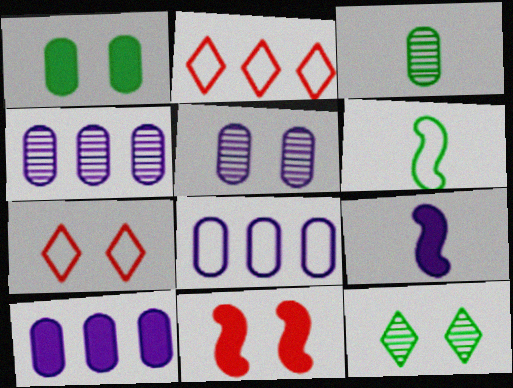[[4, 8, 10], 
[6, 7, 8]]